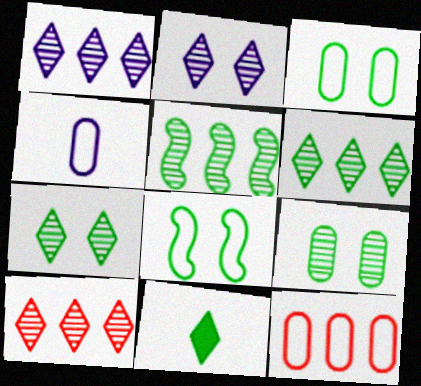[[1, 6, 10], 
[3, 4, 12], 
[3, 5, 11]]